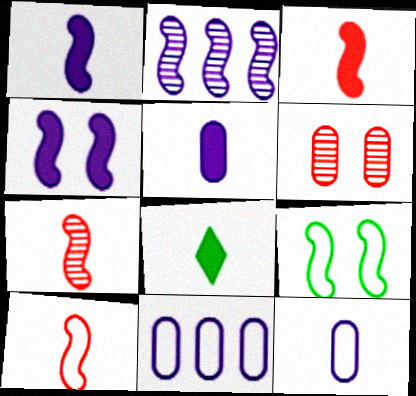[[2, 3, 9], 
[3, 5, 8], 
[3, 7, 10], 
[7, 8, 12]]